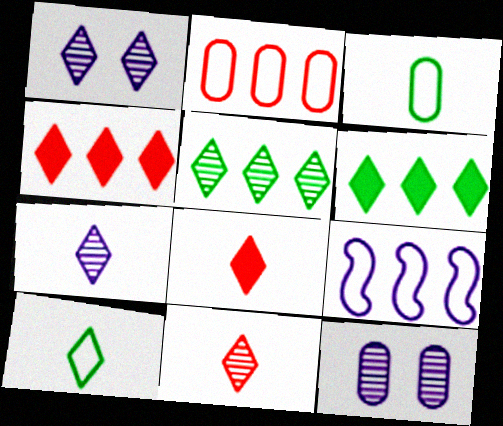[[1, 4, 10], 
[1, 5, 11], 
[7, 8, 10]]